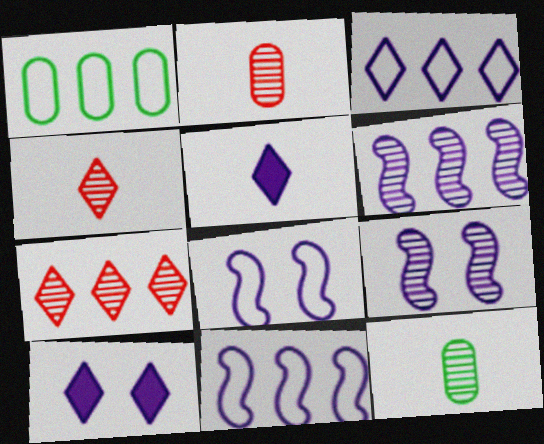[[7, 9, 12]]